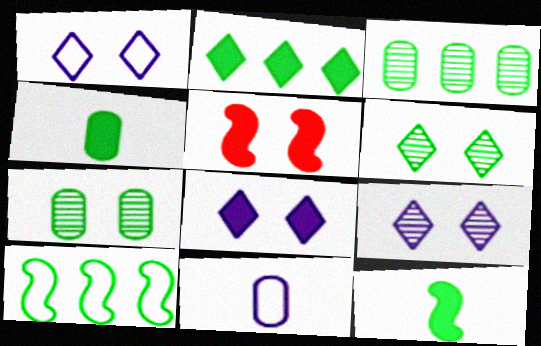[[1, 5, 7], 
[1, 8, 9], 
[2, 3, 10], 
[4, 6, 10]]